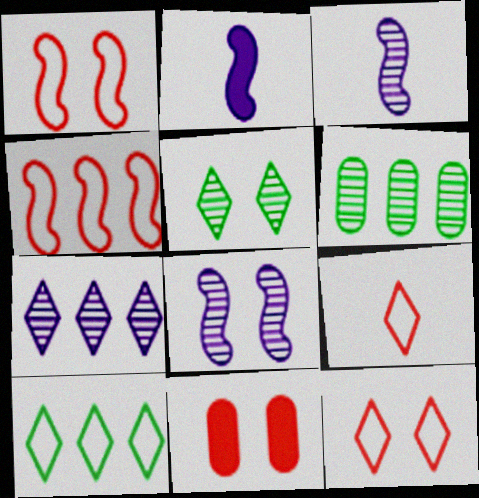[[2, 6, 12], 
[3, 10, 11]]